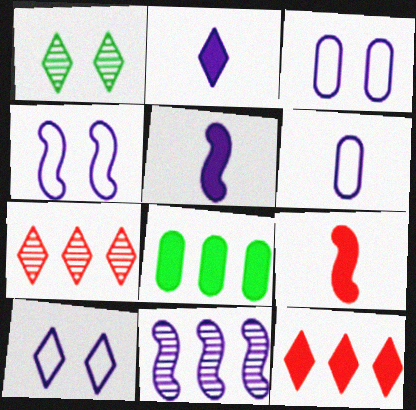[[2, 3, 11], 
[3, 4, 10], 
[4, 5, 11]]